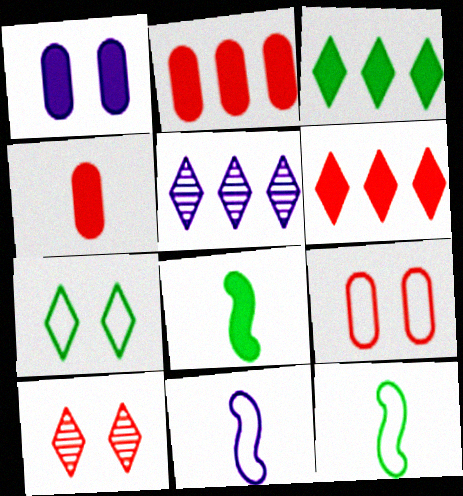[[1, 5, 11], 
[1, 6, 8], 
[5, 8, 9]]